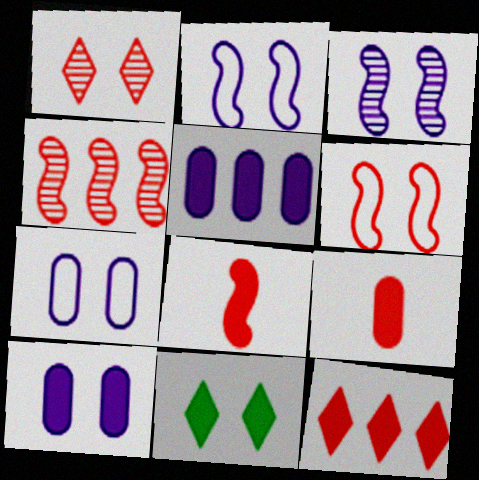[[4, 6, 8], 
[5, 8, 11]]